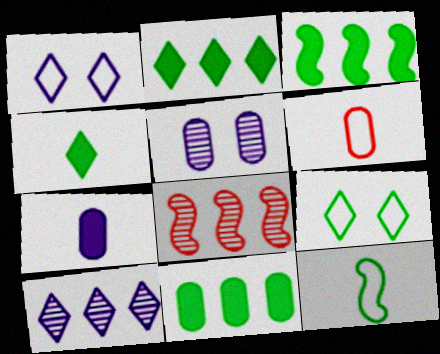[[2, 3, 11], 
[5, 6, 11], 
[7, 8, 9]]